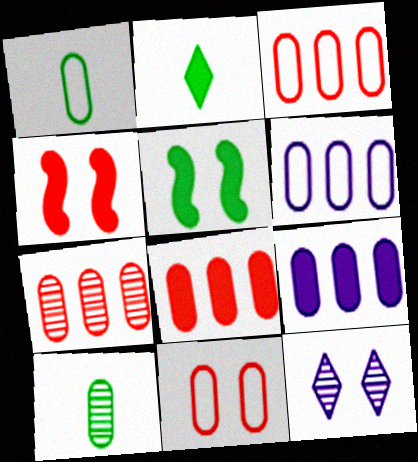[[1, 6, 11], 
[2, 4, 9], 
[3, 7, 8], 
[5, 11, 12], 
[9, 10, 11]]